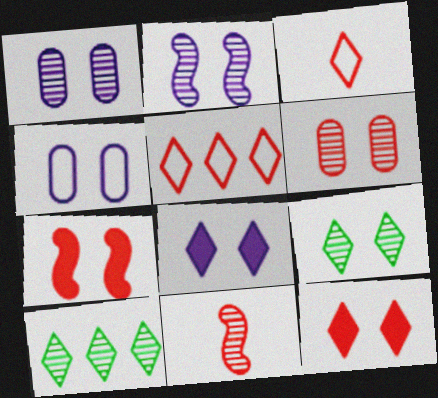[[1, 10, 11], 
[2, 4, 8], 
[2, 6, 9], 
[3, 8, 10], 
[4, 7, 9]]